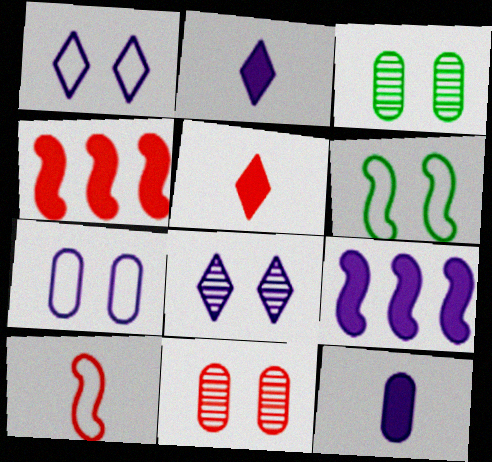[]